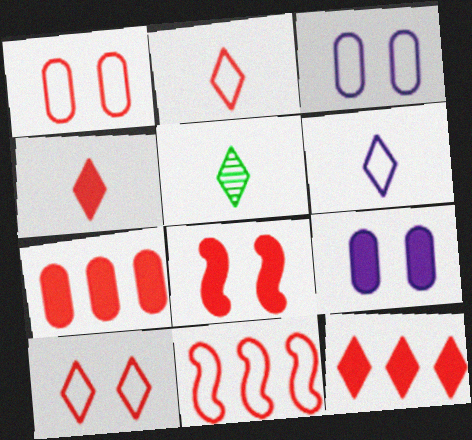[[1, 2, 11], 
[4, 5, 6], 
[4, 7, 8], 
[5, 9, 11]]